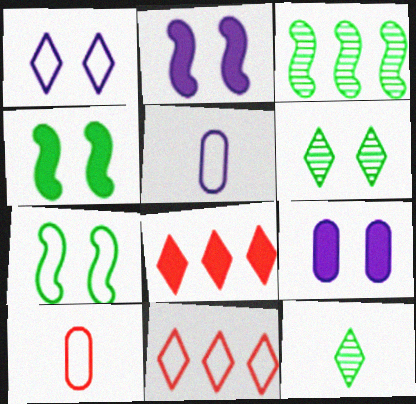[[1, 8, 12], 
[5, 7, 11]]